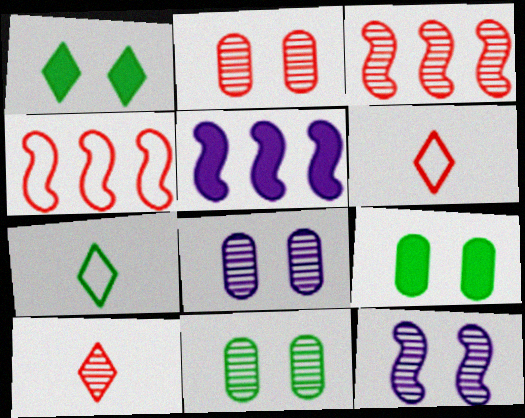[[2, 3, 10], 
[2, 5, 7], 
[2, 8, 11], 
[5, 6, 11]]